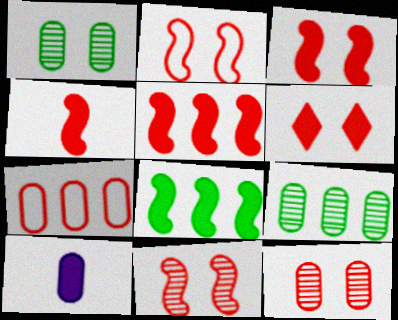[[1, 7, 10], 
[2, 3, 11], 
[2, 6, 12], 
[3, 4, 5], 
[6, 8, 10]]